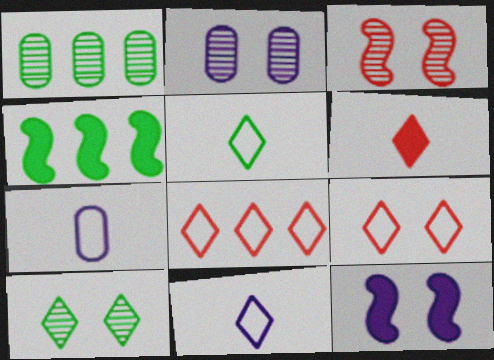[[2, 3, 10]]